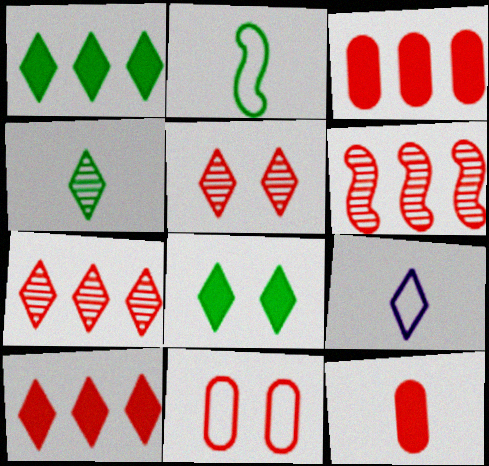[[1, 5, 9], 
[7, 8, 9]]